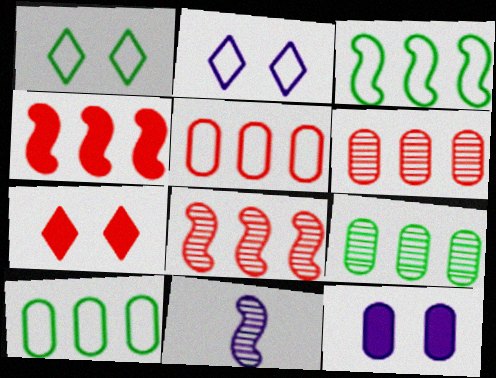[[7, 10, 11]]